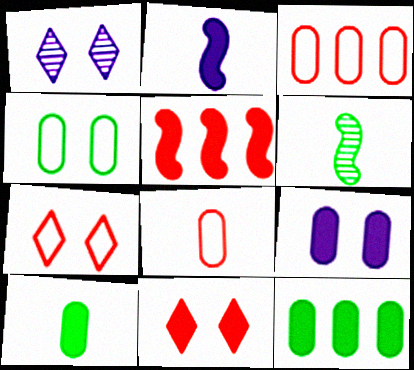[[2, 11, 12]]